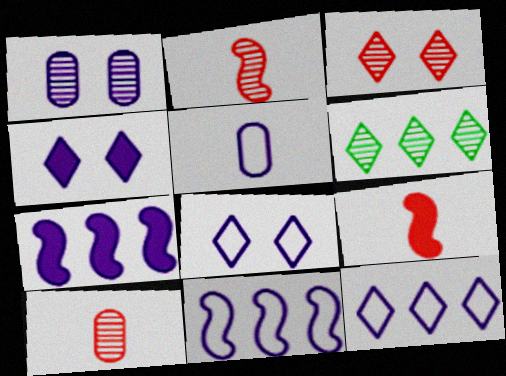[[1, 2, 6], 
[5, 8, 11]]